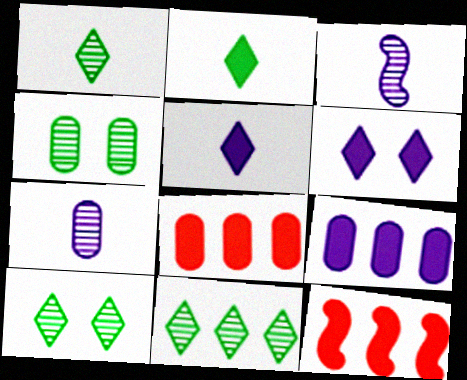[[1, 10, 11]]